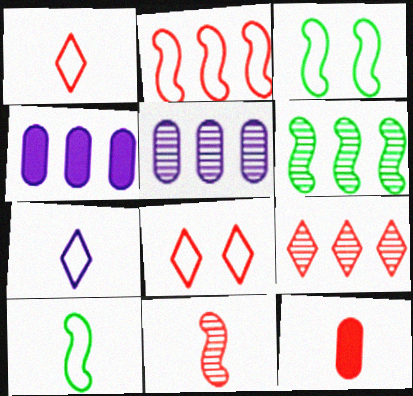[[1, 11, 12], 
[5, 6, 9]]